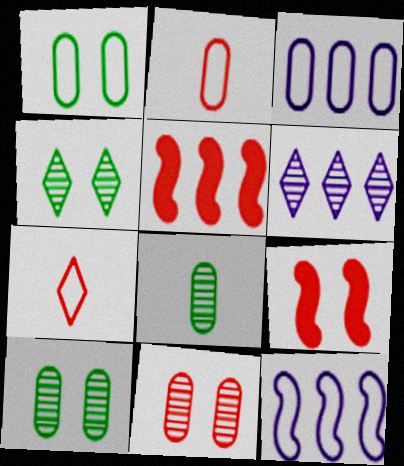[[1, 2, 3], 
[1, 7, 12], 
[5, 7, 11]]